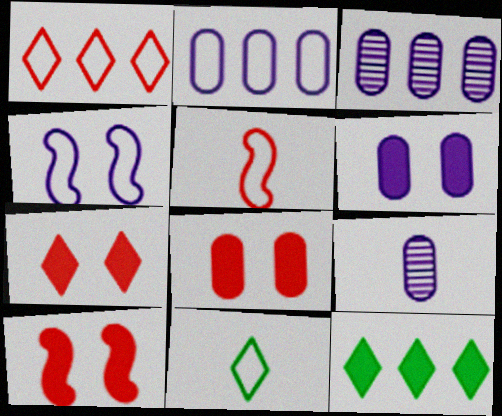[[2, 6, 9], 
[3, 10, 11], 
[7, 8, 10]]